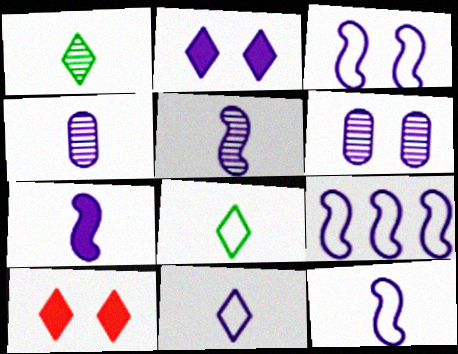[[2, 3, 6], 
[2, 4, 9], 
[3, 9, 12], 
[4, 7, 11], 
[5, 7, 12]]